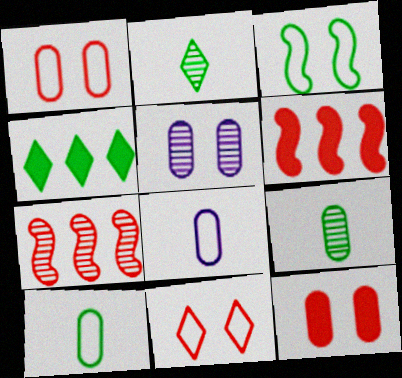[[2, 5, 7], 
[3, 4, 9]]